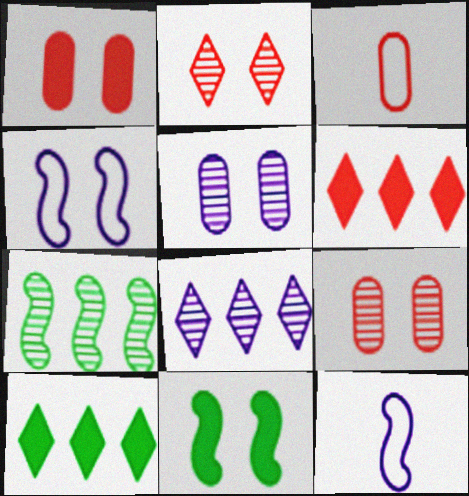[[3, 8, 11], 
[9, 10, 12]]